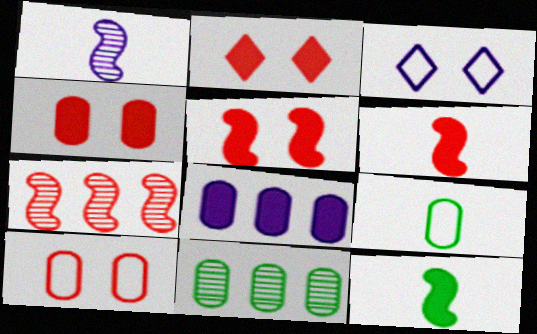[[1, 3, 8], 
[2, 4, 5], 
[2, 8, 12], 
[3, 6, 11]]